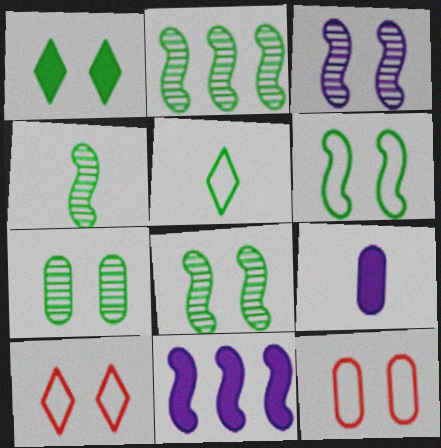[[1, 3, 12], 
[1, 6, 7], 
[2, 4, 8], 
[2, 9, 10]]